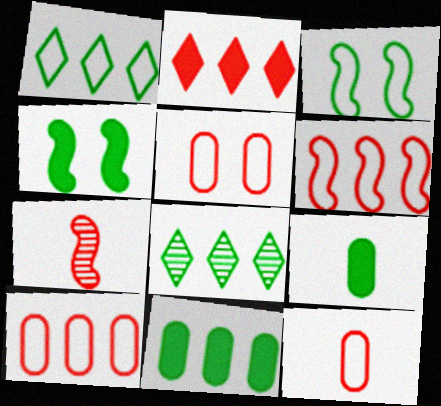[[2, 5, 7], 
[3, 8, 9], 
[5, 10, 12]]